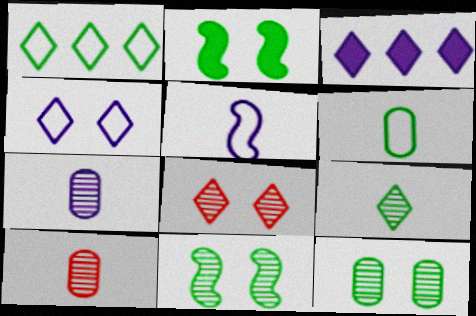[]